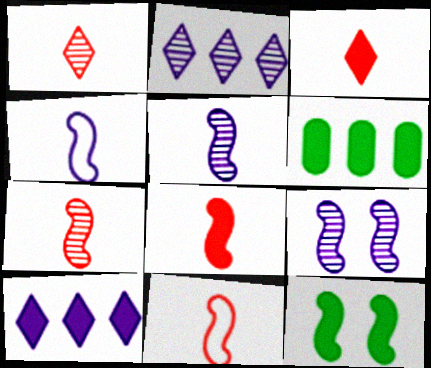[[7, 8, 11]]